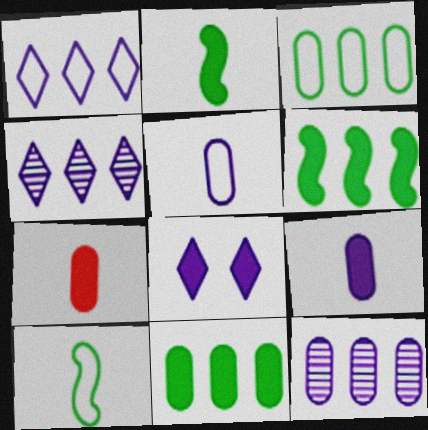[[6, 7, 8]]